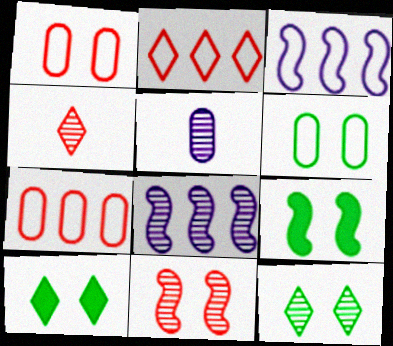[[2, 5, 9], 
[6, 9, 12]]